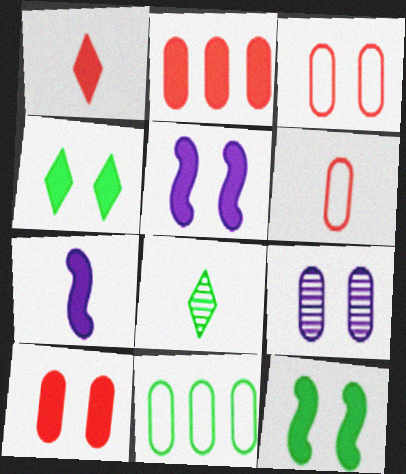[[2, 4, 7], 
[4, 5, 10], 
[6, 7, 8], 
[8, 11, 12]]